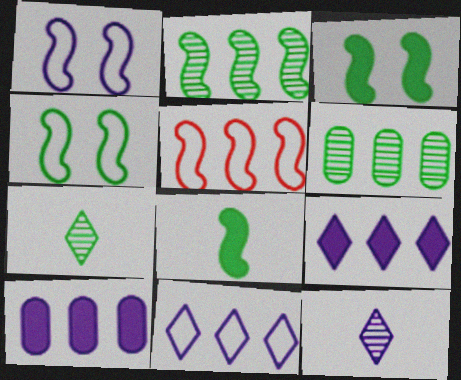[[1, 10, 12], 
[2, 4, 8], 
[5, 6, 9]]